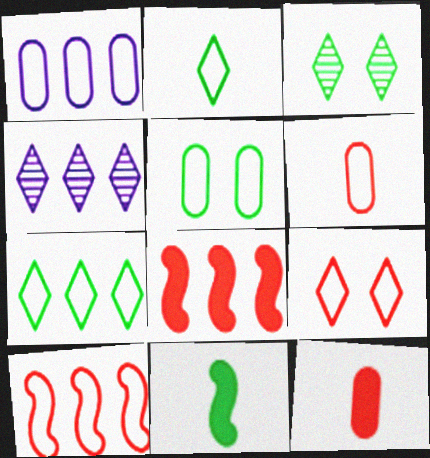[[1, 5, 6], 
[1, 7, 10], 
[6, 9, 10]]